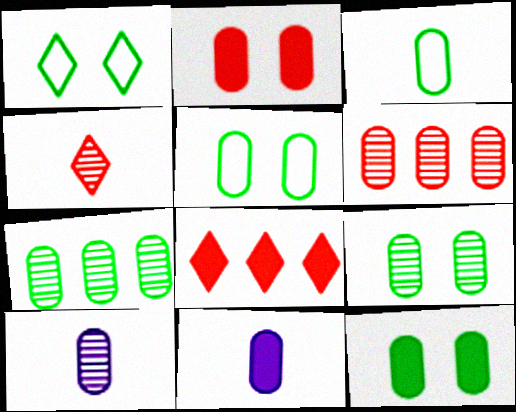[[3, 7, 12], 
[5, 6, 11], 
[5, 9, 12], 
[6, 9, 10]]